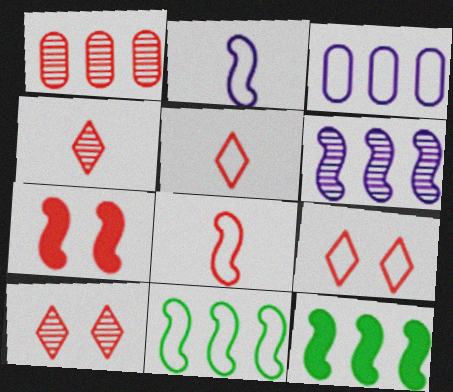[[1, 5, 7]]